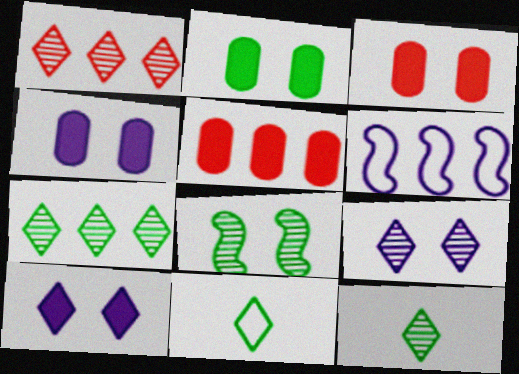[[1, 9, 12], 
[1, 10, 11], 
[2, 3, 4], 
[3, 6, 12], 
[5, 6, 7]]